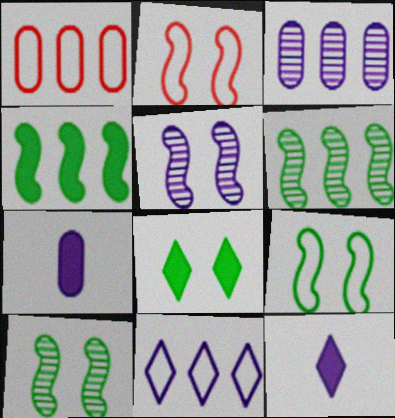[[1, 10, 12], 
[5, 7, 11]]